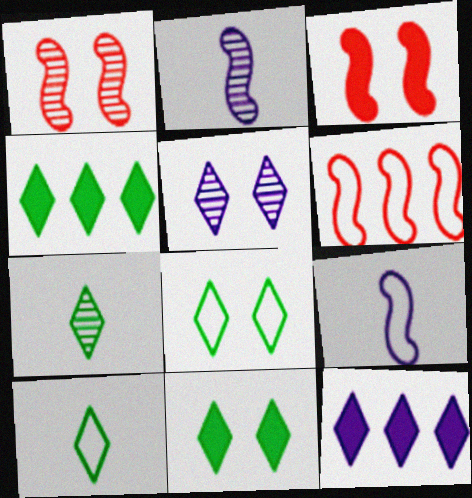[[4, 7, 8]]